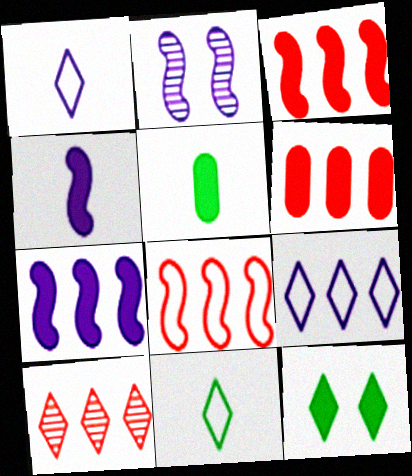[[1, 10, 12], 
[2, 6, 11], 
[4, 6, 12], 
[6, 8, 10]]